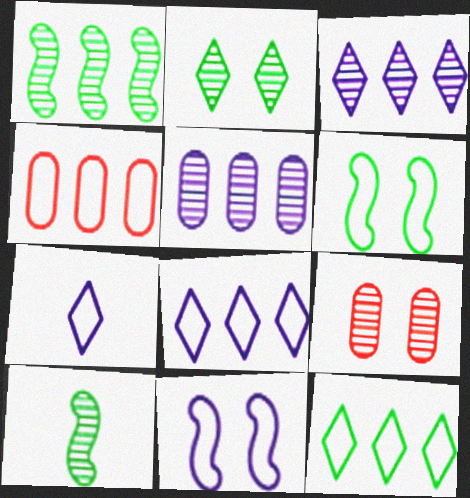[[3, 9, 10], 
[4, 6, 7]]